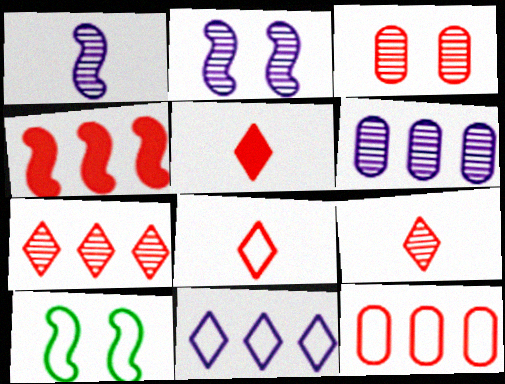[[1, 4, 10], 
[3, 4, 8], 
[4, 7, 12], 
[5, 6, 10], 
[5, 8, 9]]